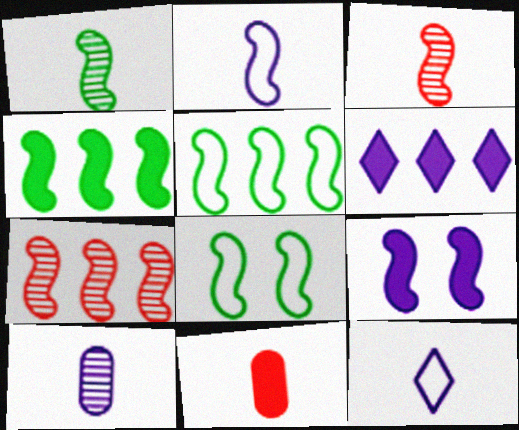[[1, 4, 8], 
[1, 11, 12], 
[3, 5, 9]]